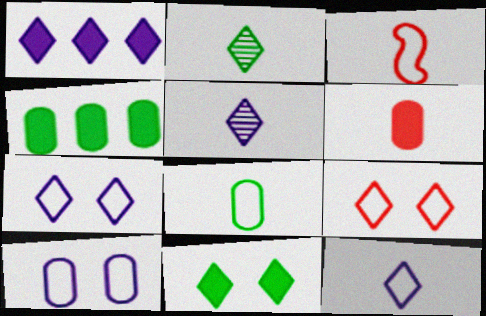[[1, 2, 9], 
[1, 5, 7], 
[3, 8, 12]]